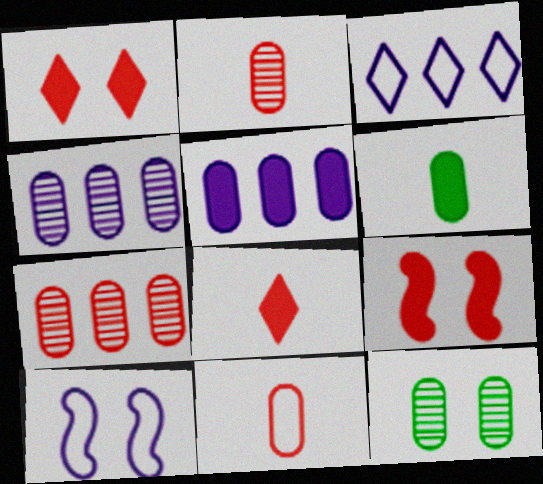[[1, 10, 12], 
[2, 4, 12], 
[5, 11, 12]]